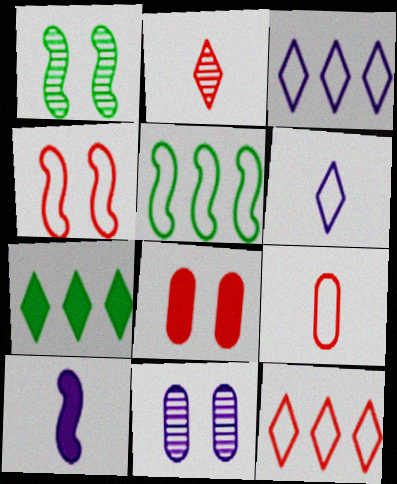[[3, 10, 11], 
[4, 9, 12], 
[7, 8, 10]]